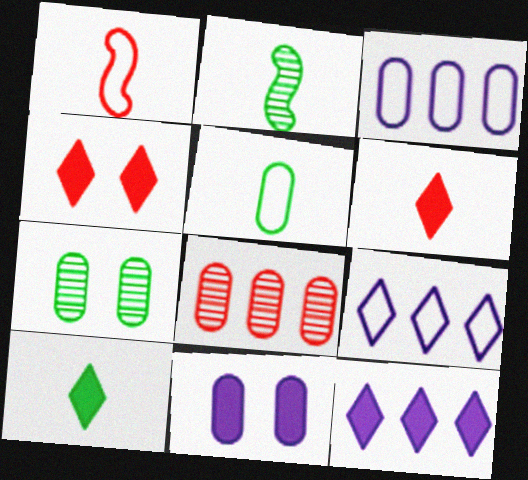[[1, 4, 8], 
[1, 7, 12], 
[2, 3, 4], 
[2, 5, 10], 
[4, 10, 12], 
[5, 8, 11]]